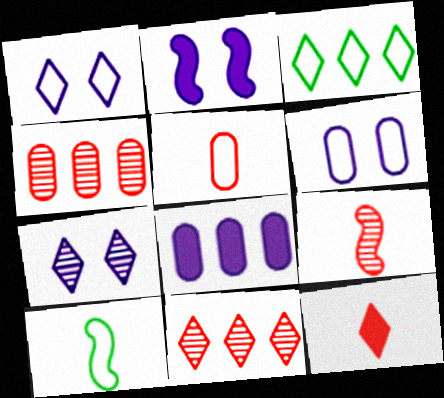[[2, 6, 7], 
[3, 7, 12], 
[5, 9, 12]]